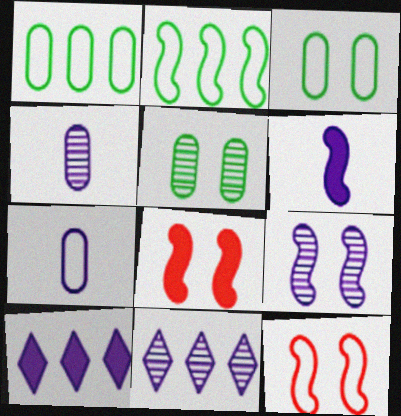[[4, 9, 11], 
[7, 9, 10]]